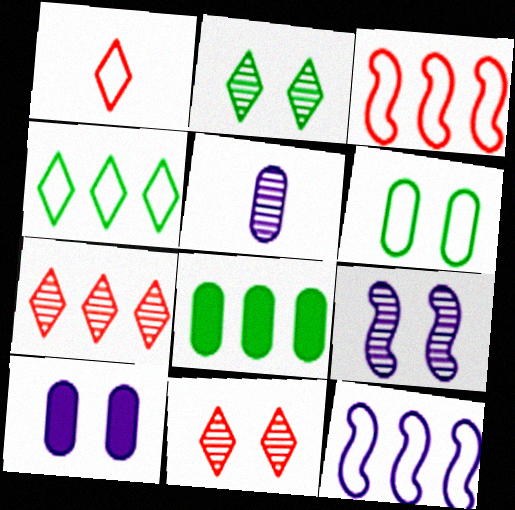[[1, 6, 12], 
[1, 8, 9], 
[7, 8, 12]]